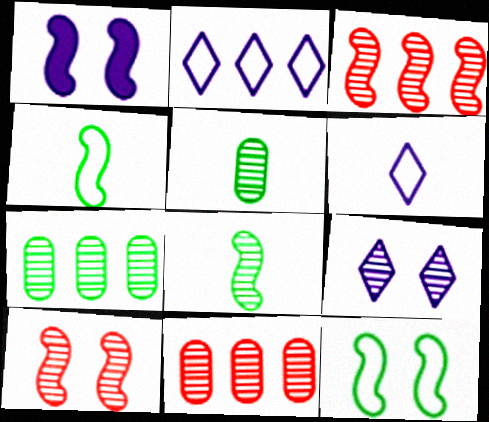[[1, 3, 4], 
[1, 10, 12], 
[3, 5, 9], 
[8, 9, 11]]